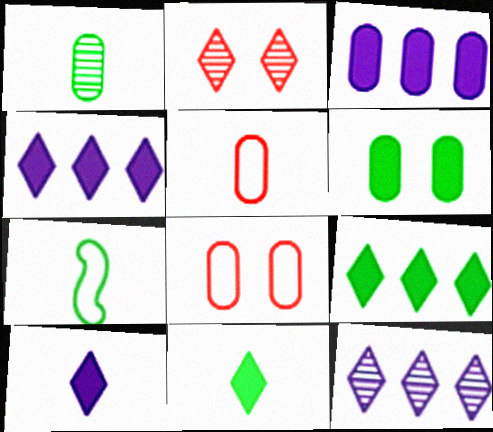[[1, 3, 8], 
[1, 7, 11], 
[2, 3, 7]]